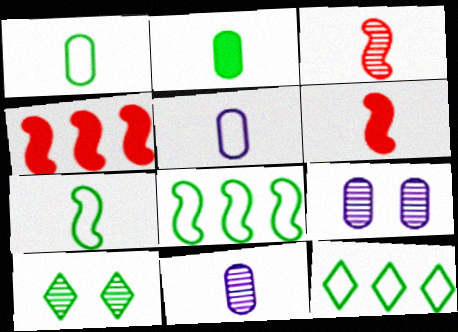[[2, 8, 10], 
[4, 5, 10], 
[6, 9, 12]]